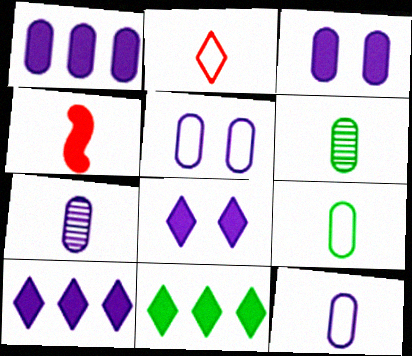[[1, 5, 7], 
[3, 4, 11]]